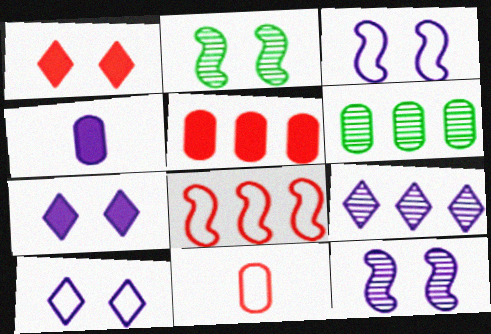[[3, 4, 9]]